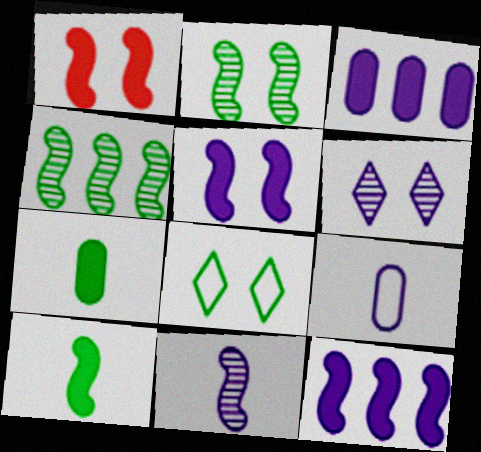[[1, 10, 12], 
[4, 7, 8], 
[6, 9, 12]]